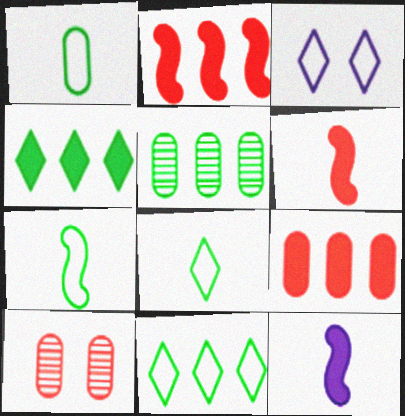[[1, 7, 8], 
[3, 5, 6], 
[10, 11, 12]]